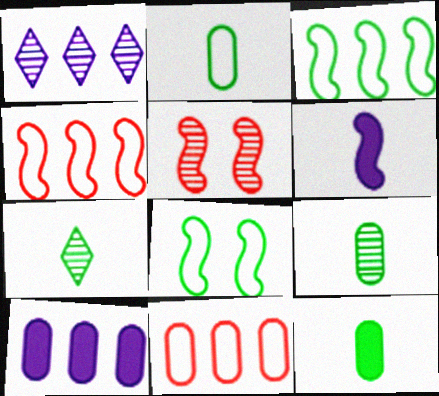[[1, 5, 9], 
[2, 9, 12], 
[3, 5, 6]]